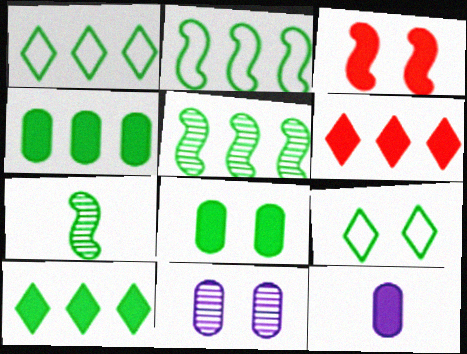[[1, 4, 5], 
[1, 7, 8], 
[3, 9, 11], 
[3, 10, 12], 
[4, 7, 9]]